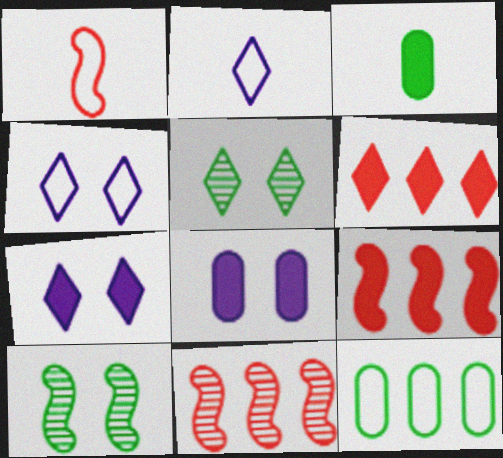[[1, 4, 12], 
[2, 5, 6], 
[3, 4, 11], 
[3, 7, 9]]